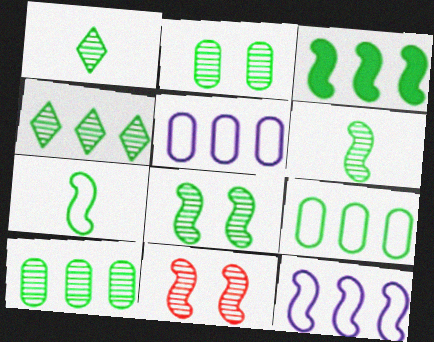[[1, 8, 10], 
[2, 4, 6], 
[3, 4, 9], 
[3, 7, 8]]